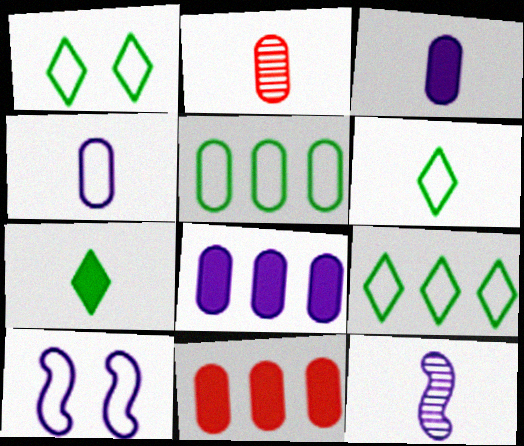[[1, 6, 9], 
[1, 11, 12]]